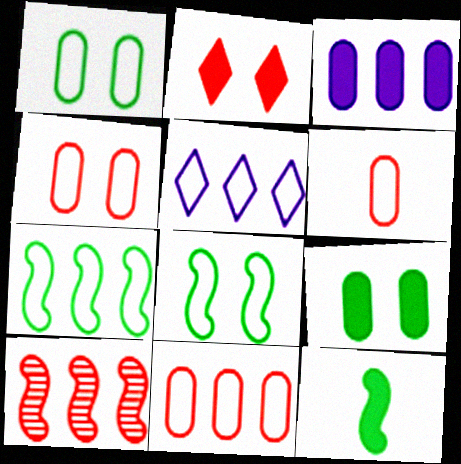[[2, 3, 12], 
[2, 6, 10], 
[4, 6, 11], 
[5, 6, 8], 
[5, 7, 11]]